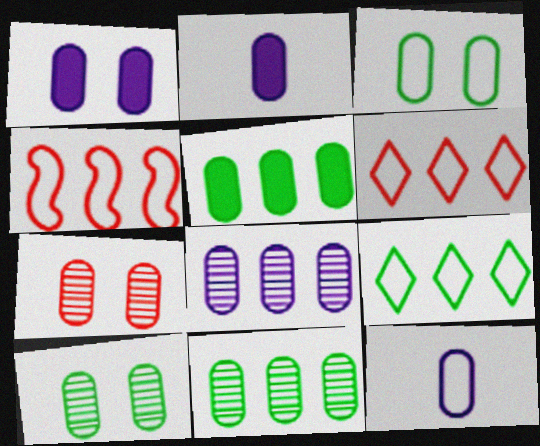[[1, 3, 7], 
[1, 8, 12], 
[5, 7, 12]]